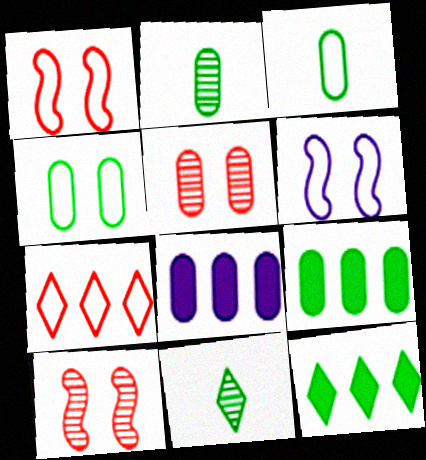[[1, 8, 11], 
[2, 4, 9], 
[3, 5, 8], 
[3, 6, 7]]